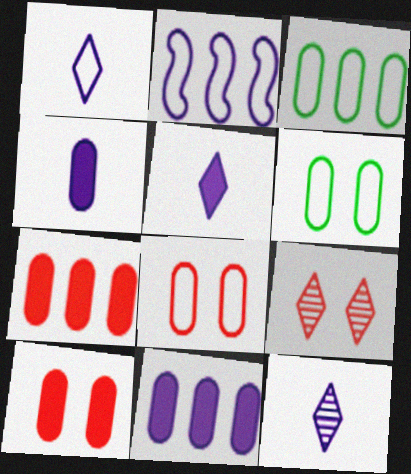[[1, 5, 12]]